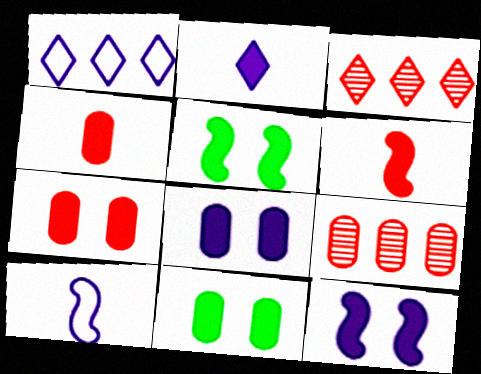[[3, 10, 11], 
[7, 8, 11]]